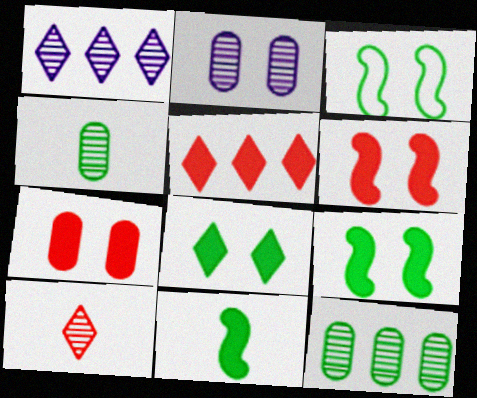[]